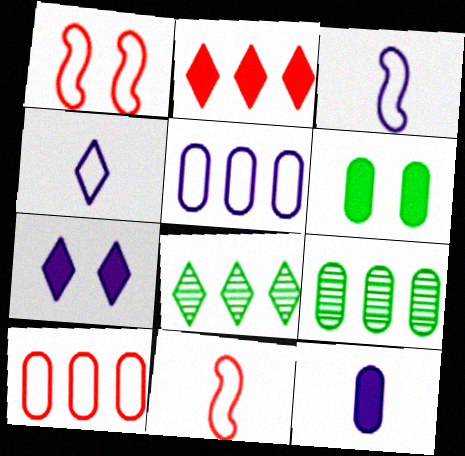[[1, 8, 12], 
[7, 9, 11]]